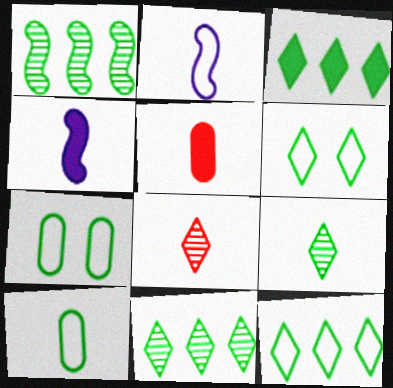[[2, 5, 9], 
[3, 6, 9], 
[3, 11, 12], 
[4, 8, 10]]